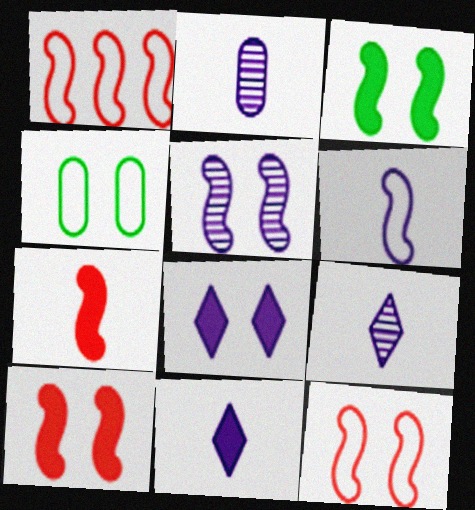[[2, 6, 11], 
[3, 5, 12]]